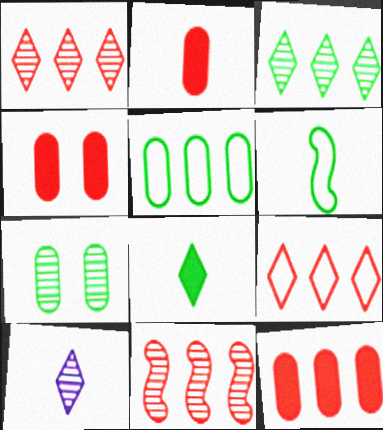[[2, 4, 12], 
[2, 6, 10], 
[7, 10, 11], 
[9, 11, 12]]